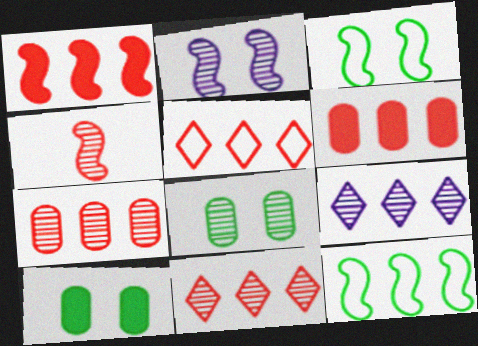[[1, 5, 7], 
[4, 8, 9], 
[6, 9, 12]]